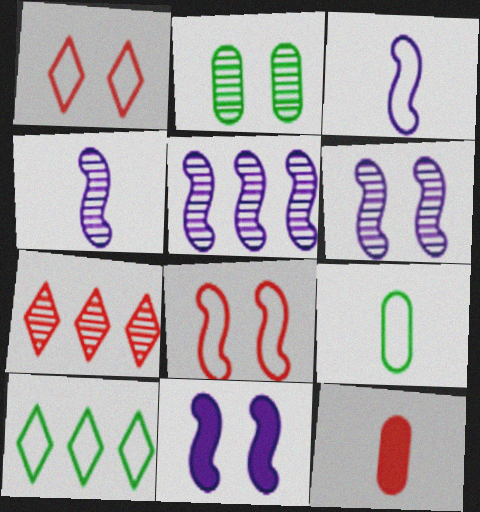[[1, 2, 11], 
[2, 4, 7], 
[3, 5, 11], 
[4, 5, 6], 
[6, 10, 12], 
[7, 8, 12], 
[7, 9, 11]]